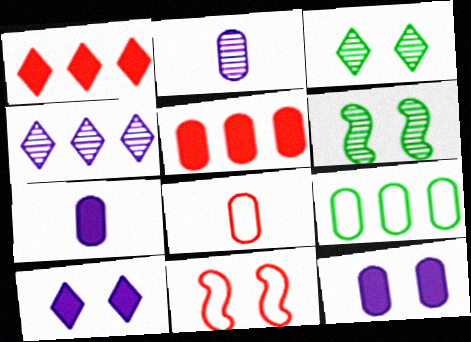[[3, 11, 12]]